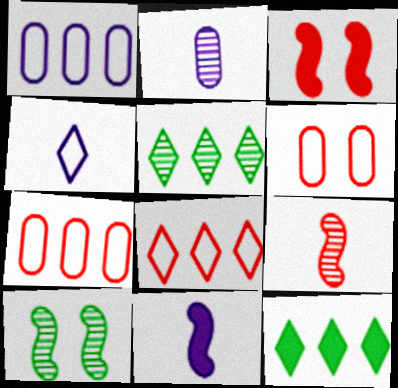[[2, 4, 11], 
[5, 6, 11]]